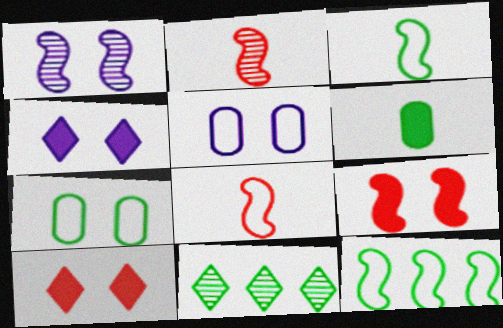[[1, 4, 5], 
[1, 7, 10]]